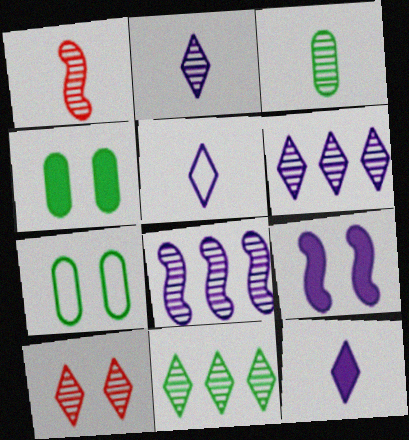[[1, 2, 3], 
[2, 5, 12], 
[2, 10, 11], 
[3, 8, 10], 
[7, 9, 10]]